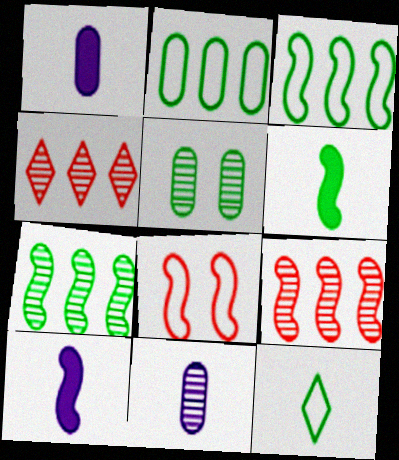[[7, 8, 10]]